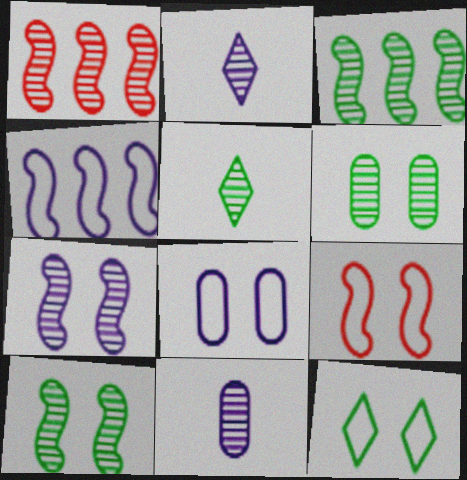[[1, 2, 6], 
[3, 5, 6], 
[8, 9, 12]]